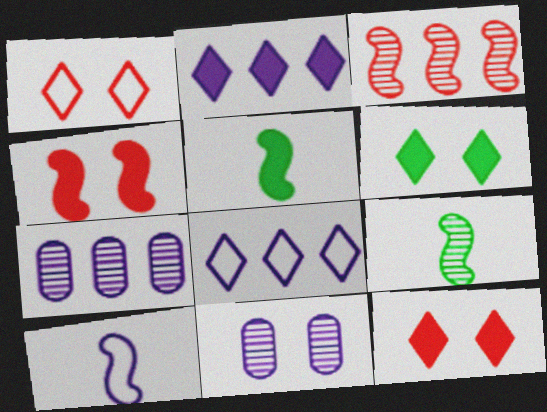[[1, 5, 7], 
[2, 10, 11]]